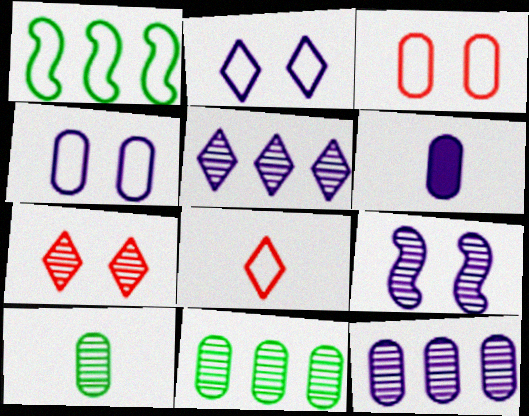[[1, 4, 8], 
[1, 6, 7], 
[3, 6, 11], 
[4, 6, 12]]